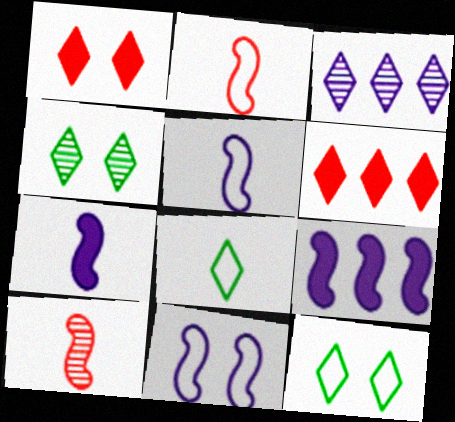[[1, 3, 8]]